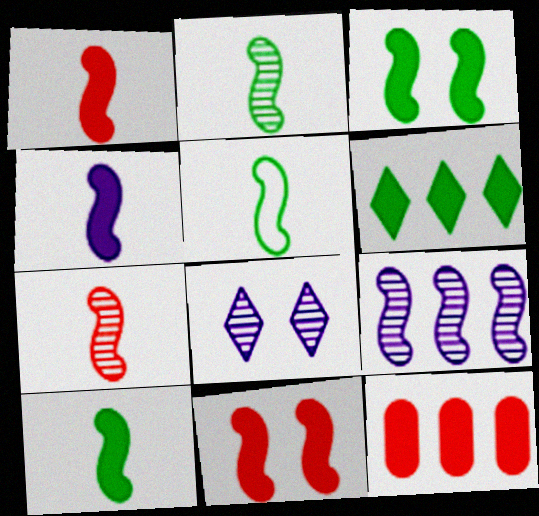[[1, 4, 10], 
[2, 5, 10], 
[4, 5, 7], 
[5, 8, 12], 
[5, 9, 11]]